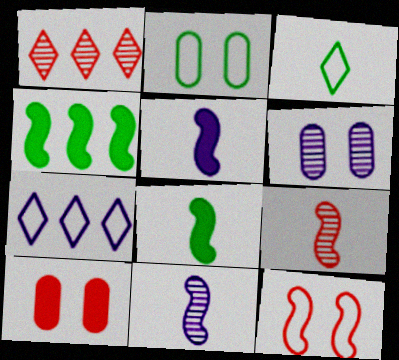[[1, 2, 5], 
[2, 6, 10], 
[4, 11, 12], 
[5, 6, 7]]